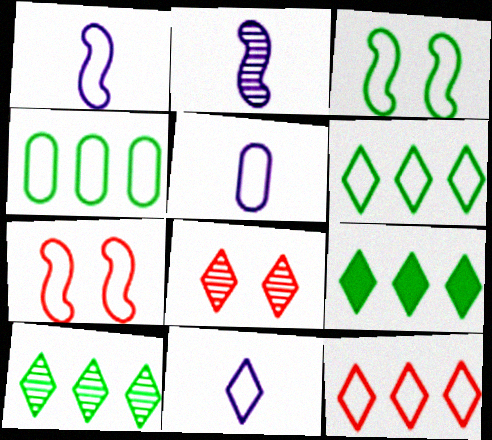[[1, 5, 11], 
[3, 5, 12], 
[4, 7, 11], 
[5, 6, 7], 
[6, 9, 10], 
[8, 9, 11]]